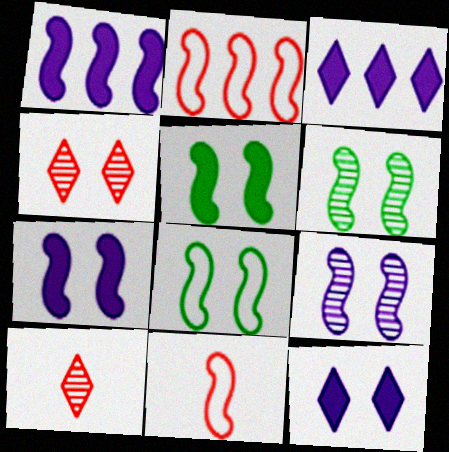[[1, 6, 11], 
[5, 6, 8]]